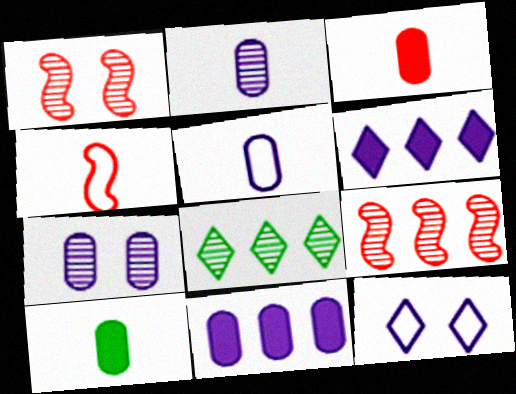[[1, 2, 8], 
[5, 7, 11], 
[9, 10, 12]]